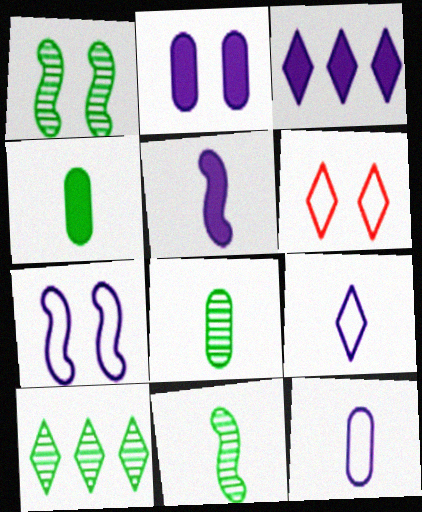[[1, 2, 6], 
[1, 8, 10], 
[2, 3, 5]]